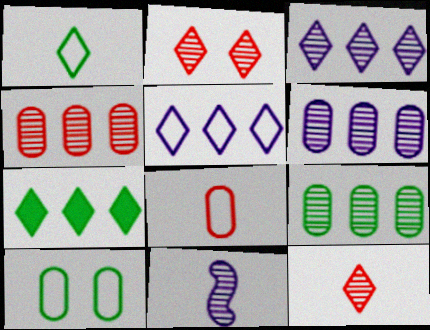[[2, 9, 11], 
[4, 6, 9]]